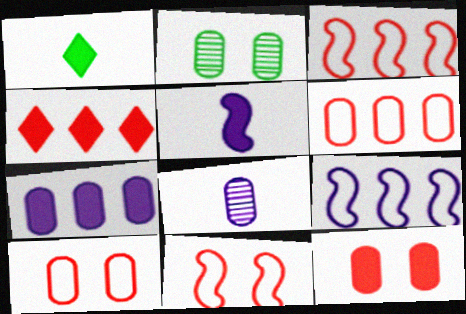[]